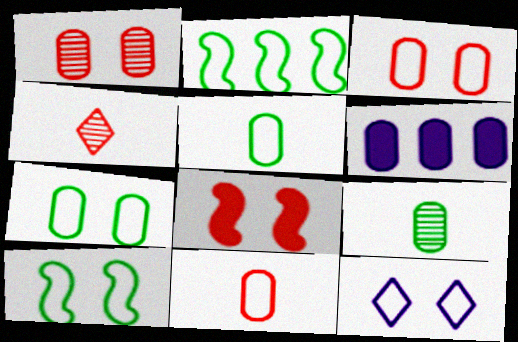[[1, 5, 6], 
[2, 11, 12], 
[3, 6, 9], 
[3, 10, 12], 
[4, 6, 10]]